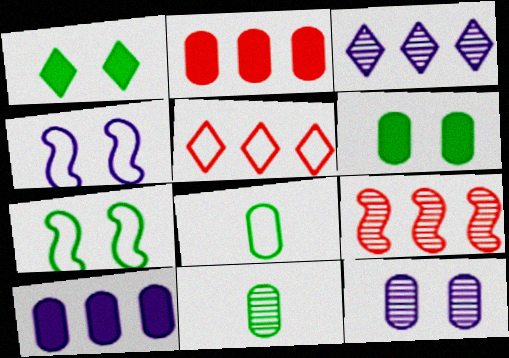[[2, 5, 9], 
[2, 8, 12], 
[4, 5, 8]]